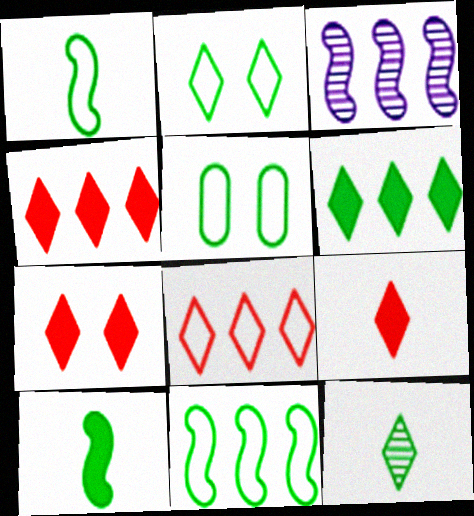[[2, 6, 12], 
[3, 5, 9], 
[4, 7, 9]]